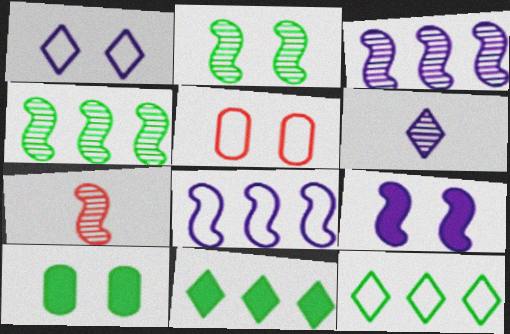[[2, 3, 7]]